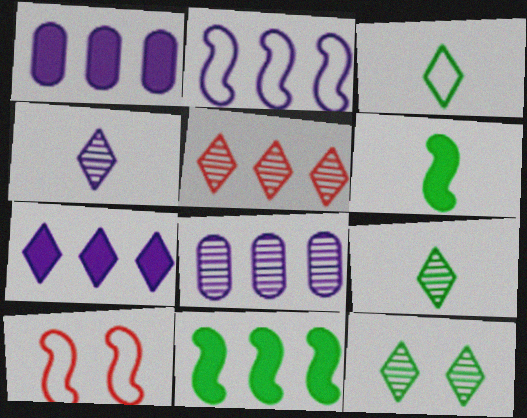[[1, 9, 10], 
[2, 7, 8], 
[4, 5, 12]]